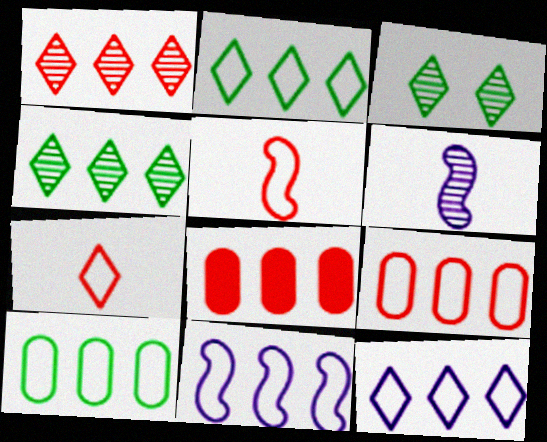[[2, 9, 11], 
[4, 8, 11]]